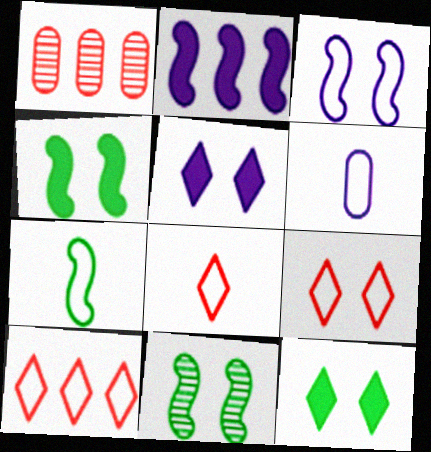[[1, 5, 7], 
[6, 7, 8], 
[8, 9, 10]]